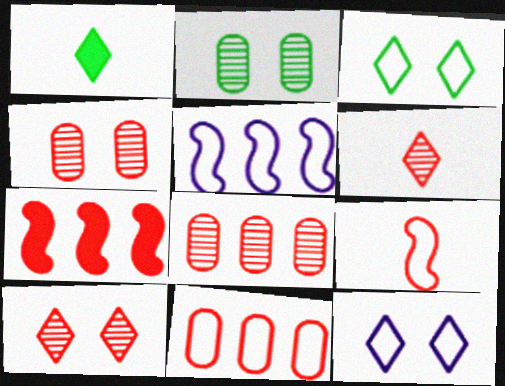[[1, 4, 5]]